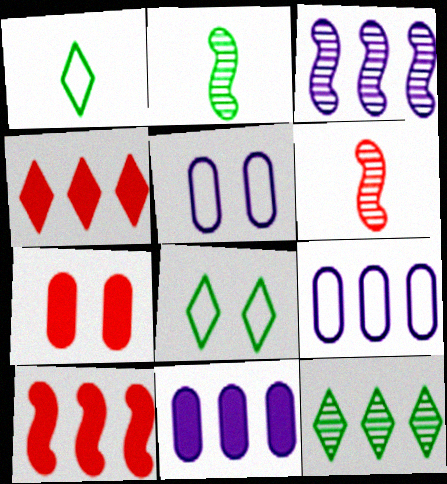[[1, 3, 7], 
[2, 4, 5], 
[6, 8, 11], 
[9, 10, 12]]